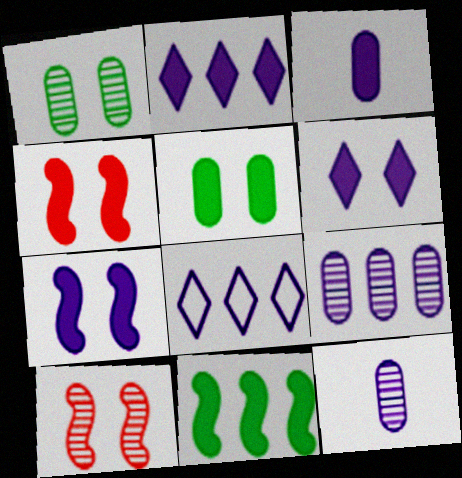[[2, 3, 7], 
[4, 5, 6], 
[7, 8, 12]]